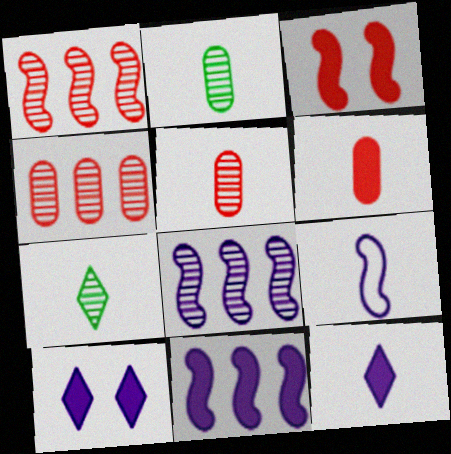[[6, 7, 9]]